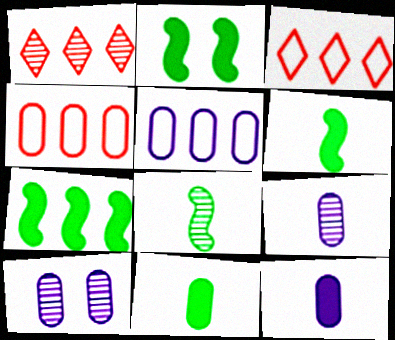[[1, 5, 7], 
[1, 8, 10], 
[2, 3, 9], 
[2, 6, 7], 
[3, 6, 10], 
[4, 10, 11], 
[5, 10, 12]]